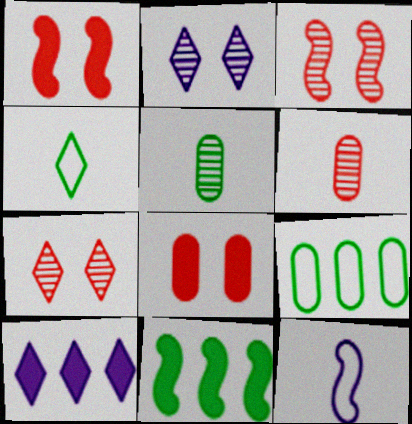[[3, 11, 12], 
[4, 7, 10]]